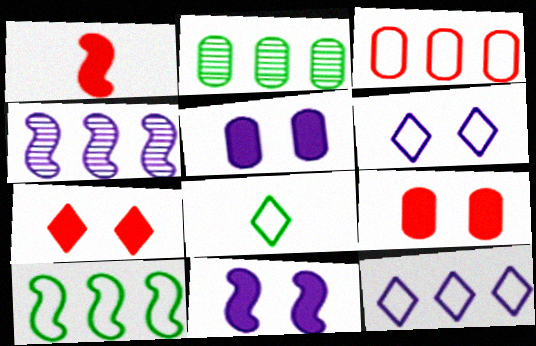[[1, 2, 6], 
[3, 10, 12], 
[4, 8, 9]]